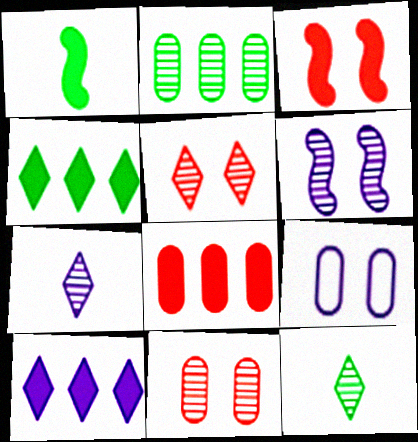[]